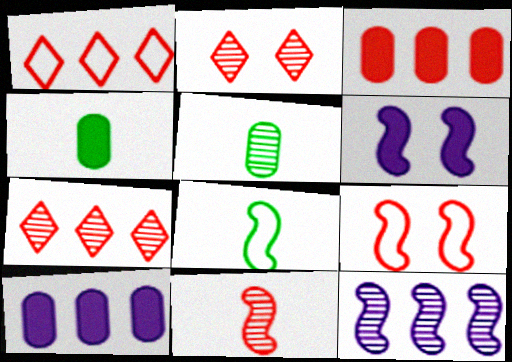[[1, 5, 6], 
[2, 5, 12], 
[2, 8, 10]]